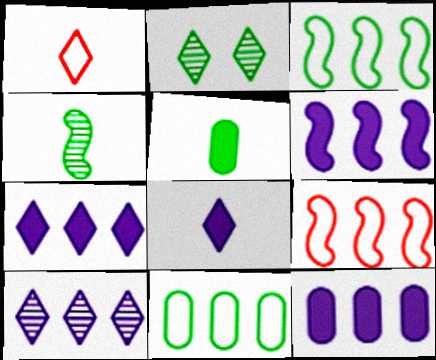[[1, 2, 7], 
[2, 3, 5], 
[6, 7, 12]]